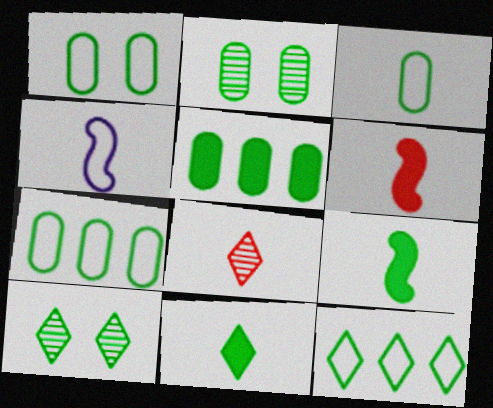[[1, 3, 7], 
[2, 3, 5], 
[2, 9, 12], 
[7, 9, 10], 
[10, 11, 12]]